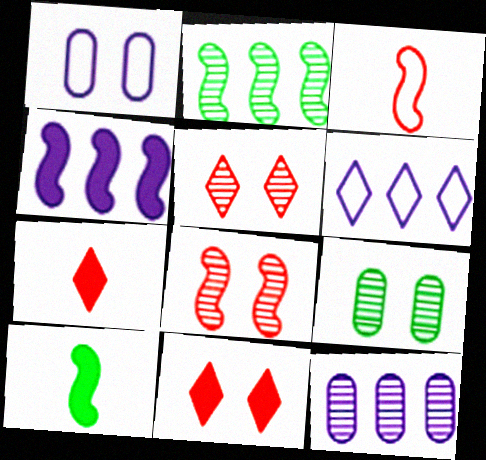[[1, 2, 7], 
[4, 6, 12]]